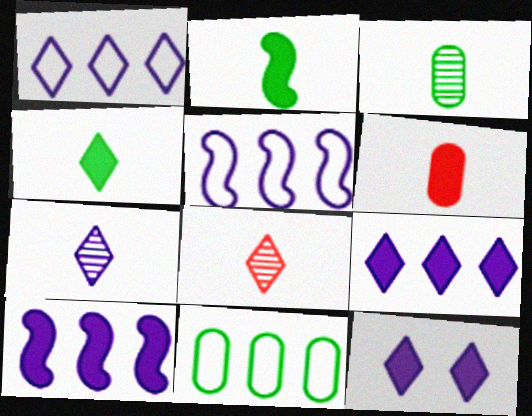[[1, 7, 12]]